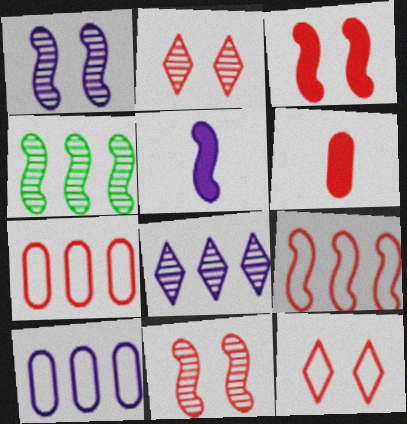[[2, 6, 9]]